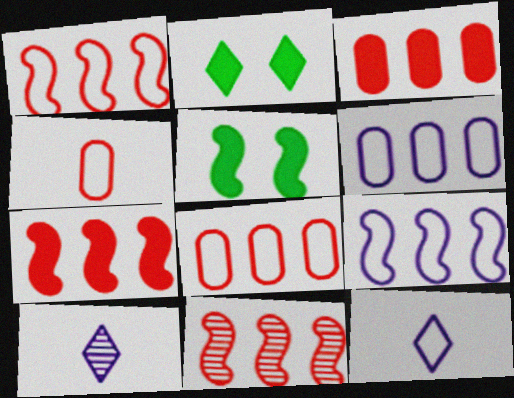[[1, 7, 11], 
[5, 8, 10]]